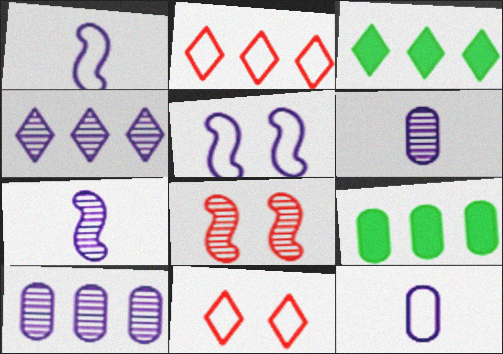[[2, 3, 4], 
[3, 8, 12], 
[7, 9, 11]]